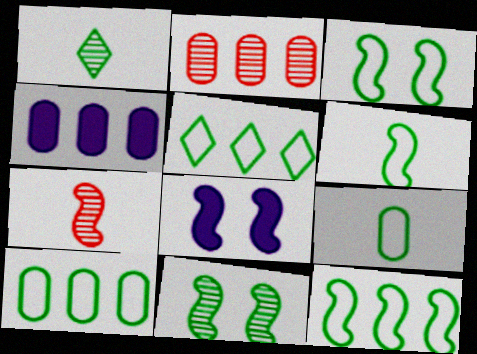[[2, 4, 10], 
[3, 5, 9], 
[3, 6, 12], 
[5, 10, 12], 
[7, 8, 12]]